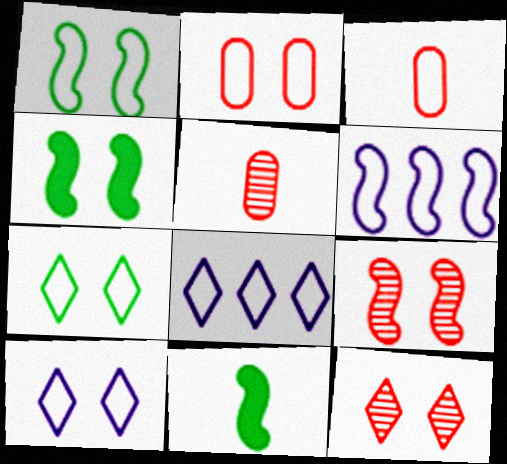[[1, 2, 10], 
[1, 3, 8], 
[3, 6, 7], 
[4, 5, 8], 
[6, 9, 11]]